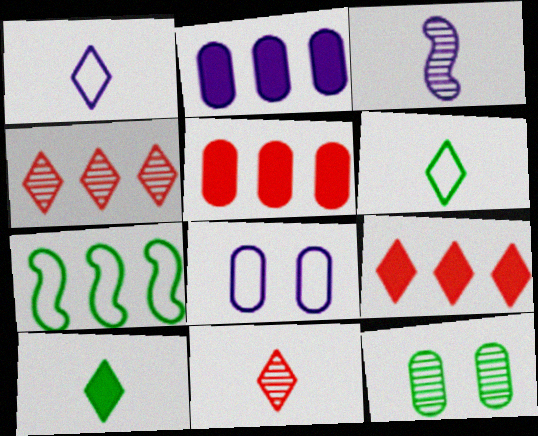[[1, 10, 11], 
[2, 4, 7], 
[3, 4, 12], 
[7, 10, 12]]